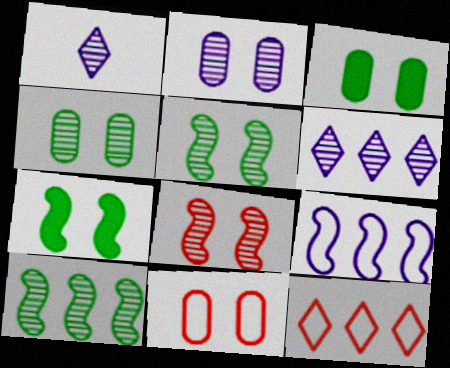[[2, 3, 11]]